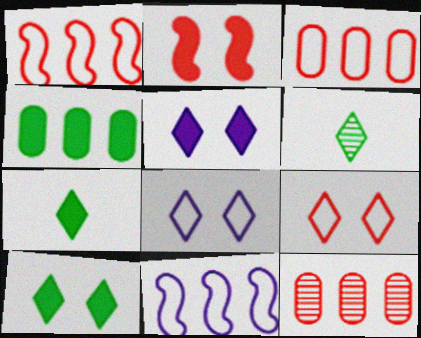[]